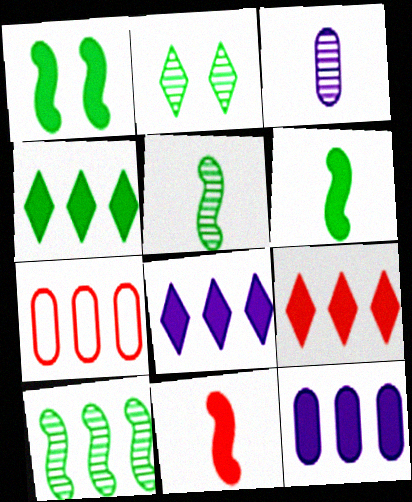[[4, 8, 9], 
[7, 8, 10]]